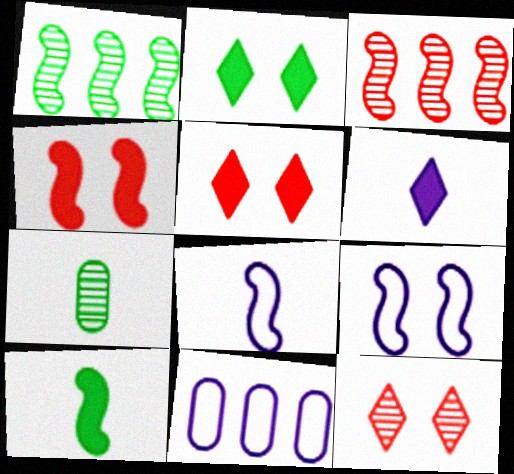[[1, 4, 8], 
[3, 9, 10], 
[10, 11, 12]]